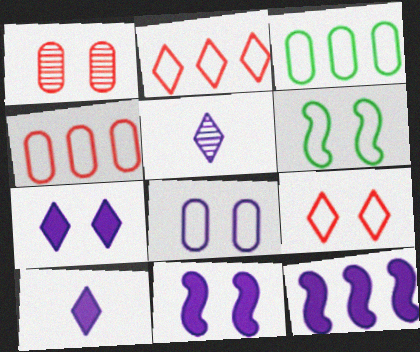[[1, 6, 7], 
[5, 8, 12], 
[6, 8, 9]]